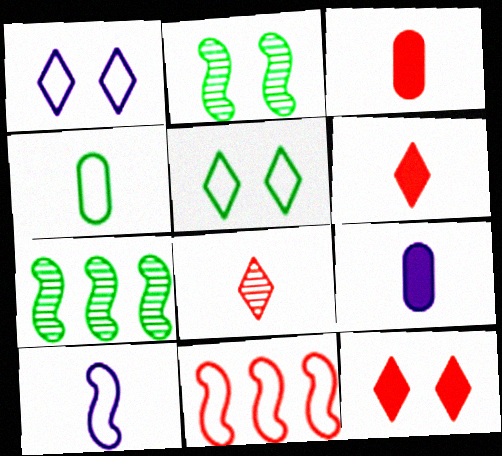[[1, 3, 7], 
[1, 4, 11]]